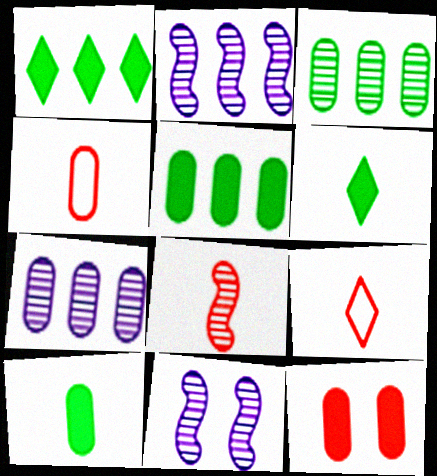[[1, 4, 11], 
[5, 9, 11]]